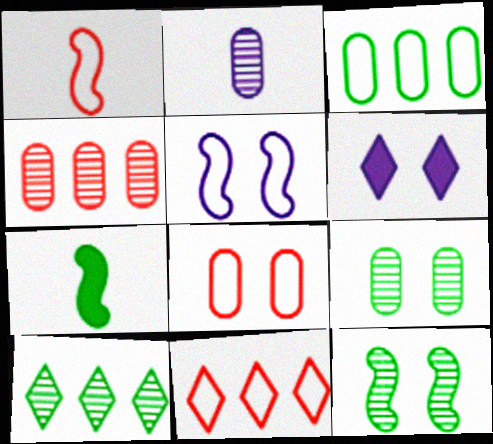[[1, 8, 11], 
[2, 4, 9], 
[6, 8, 12]]